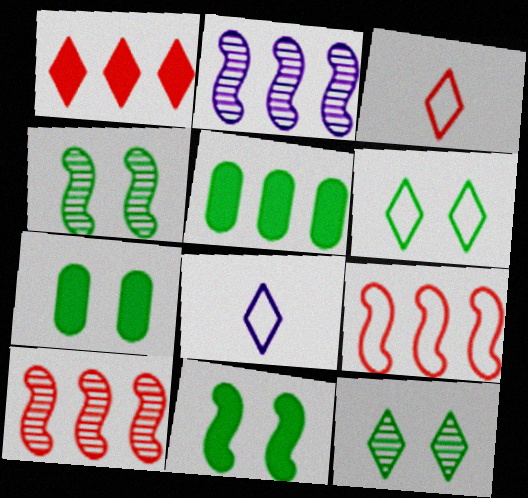[[1, 8, 12], 
[2, 3, 7], 
[4, 6, 7], 
[7, 8, 10]]